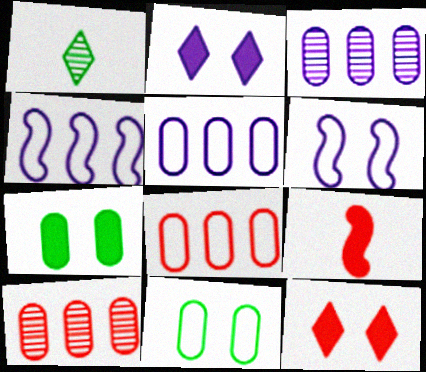[]